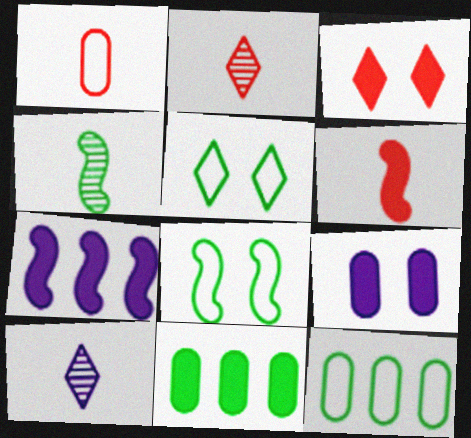[[1, 2, 6], 
[4, 5, 11]]